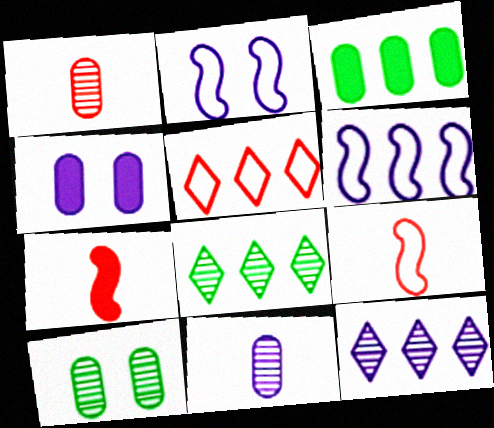[[4, 8, 9]]